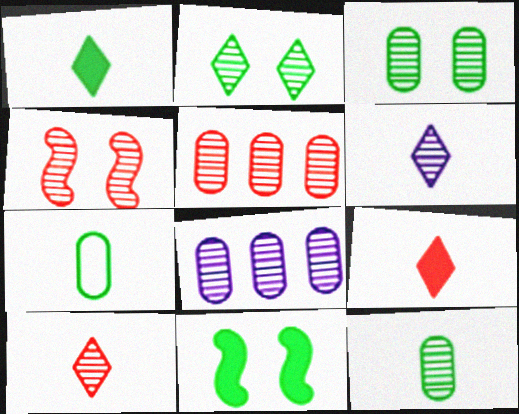[[4, 5, 10]]